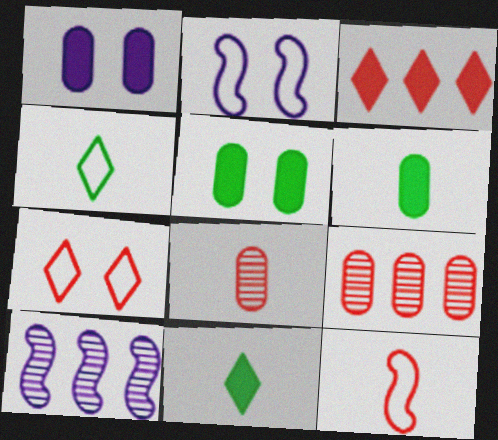[[2, 9, 11], 
[6, 7, 10]]